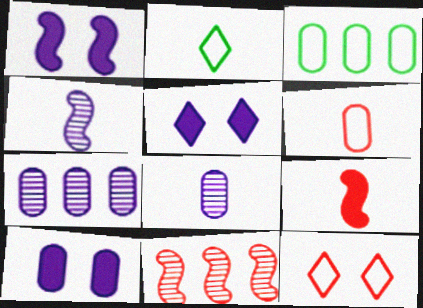[[1, 5, 10], 
[2, 8, 9], 
[2, 10, 11]]